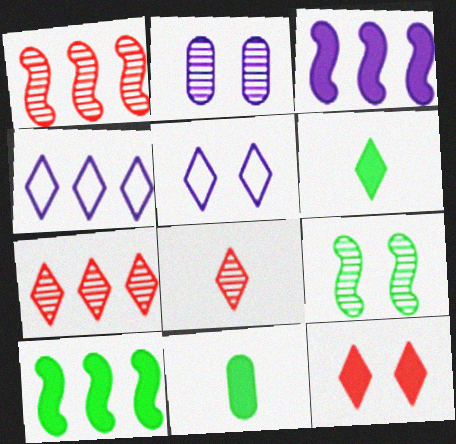[[1, 5, 11], 
[3, 11, 12], 
[5, 6, 7]]